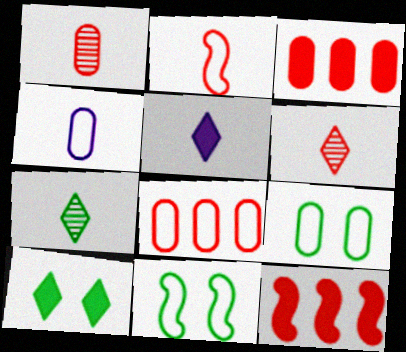[[4, 8, 9]]